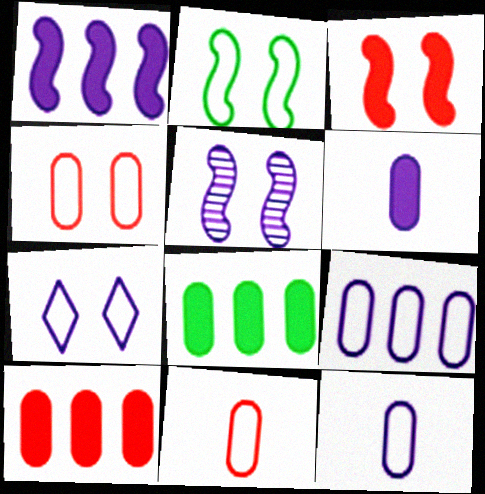[[2, 3, 5], 
[2, 4, 7]]